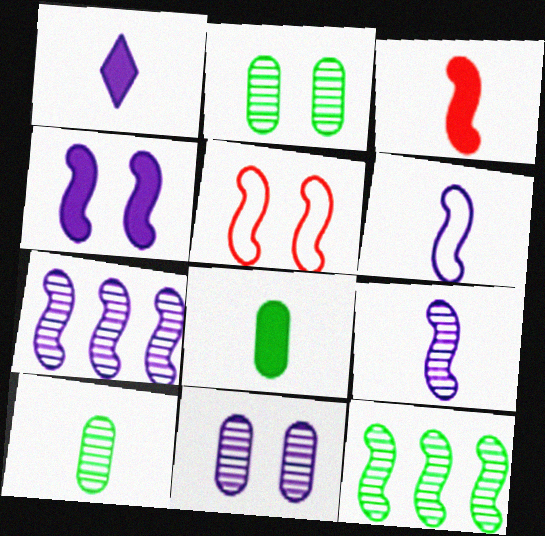[[1, 3, 8], 
[4, 6, 7]]